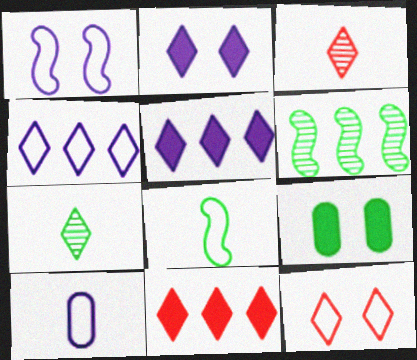[[1, 4, 10], 
[3, 11, 12], 
[5, 7, 12]]